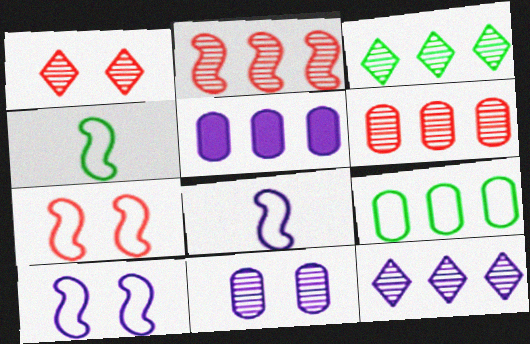[[1, 4, 5], 
[5, 6, 9]]